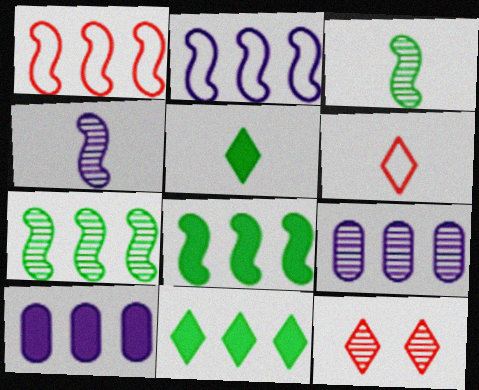[[1, 9, 11], 
[3, 9, 12]]